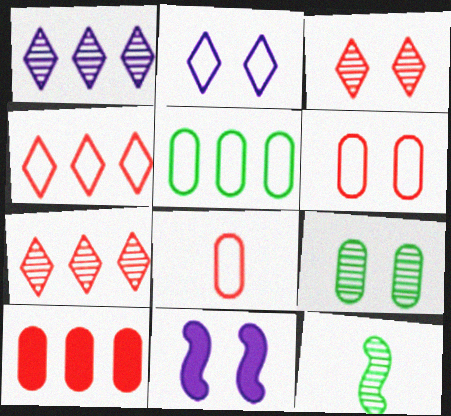[[2, 10, 12]]